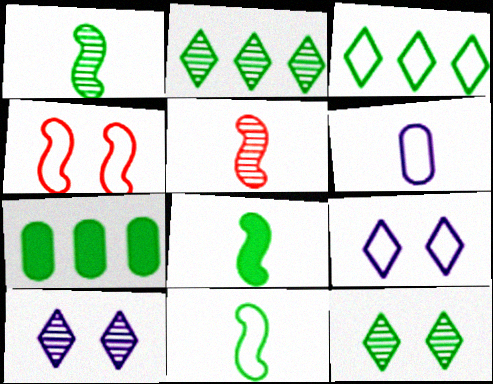[[1, 8, 11], 
[3, 4, 6], 
[5, 7, 9], 
[7, 11, 12]]